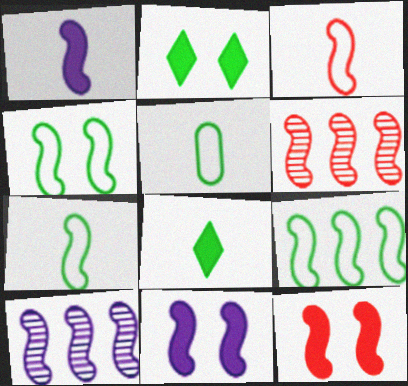[[1, 4, 6], 
[3, 6, 12], 
[4, 7, 9], 
[6, 7, 11], 
[7, 10, 12]]